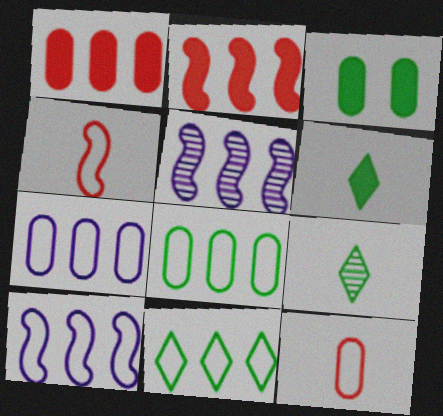[[1, 5, 11]]